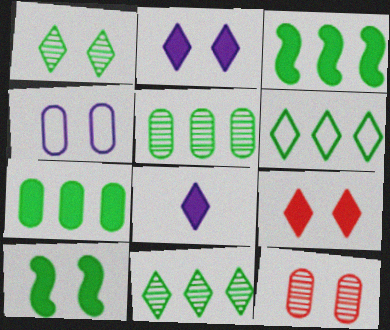[[3, 5, 6]]